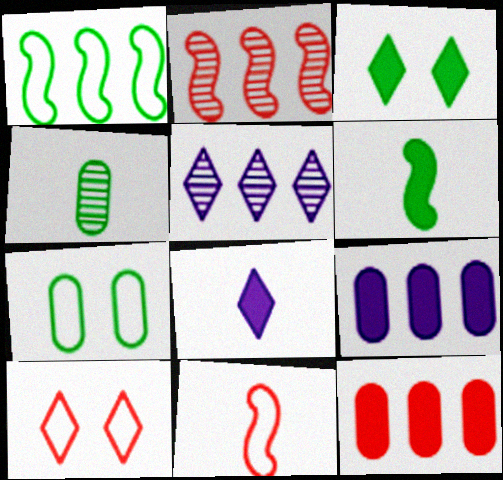[[1, 3, 4], 
[1, 5, 12], 
[2, 7, 8], 
[4, 8, 11]]